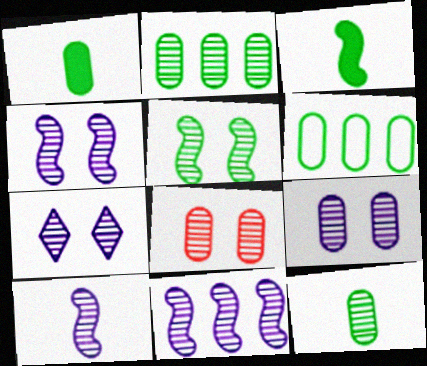[[4, 7, 9], 
[4, 10, 11], 
[5, 7, 8]]